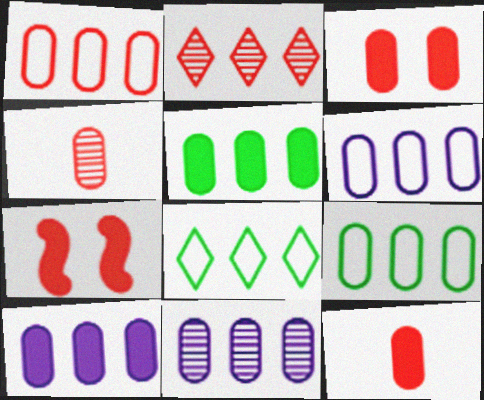[[1, 3, 4], 
[1, 5, 11], 
[1, 6, 9], 
[6, 10, 11]]